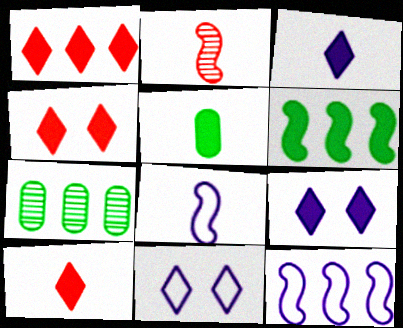[[1, 4, 10], 
[1, 7, 12], 
[4, 7, 8]]